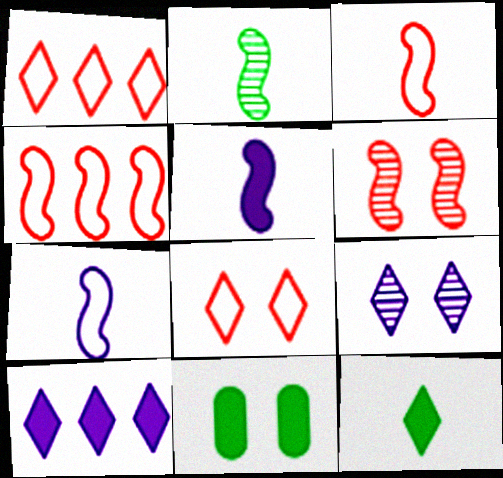[[1, 9, 12], 
[2, 3, 5]]